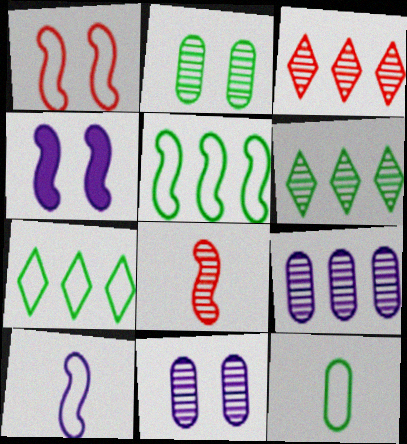[[1, 5, 10], 
[3, 4, 12], 
[4, 5, 8], 
[6, 8, 11]]